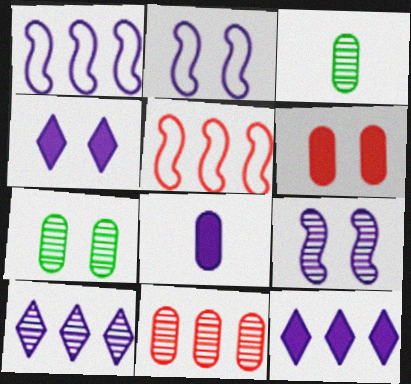[[2, 8, 10], 
[3, 4, 5]]